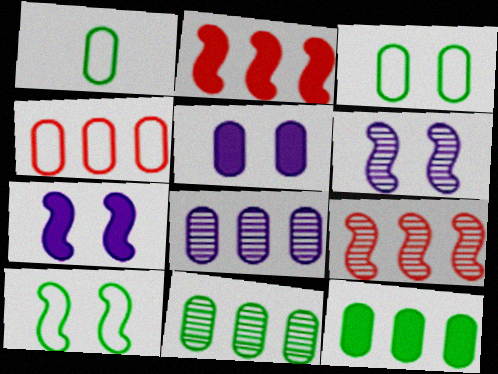[[4, 8, 12]]